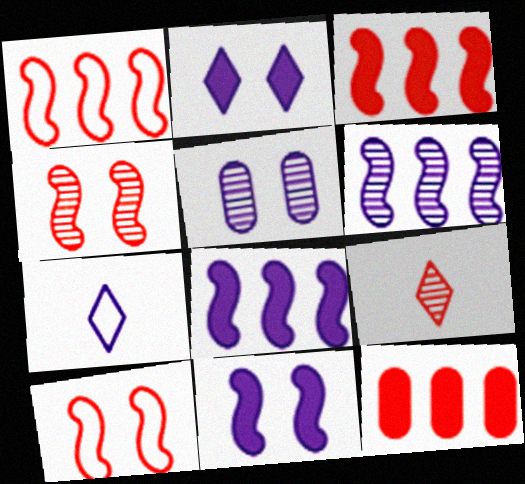[[5, 7, 8], 
[9, 10, 12]]